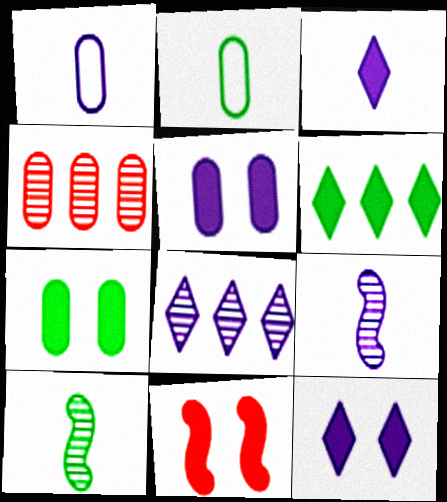[[1, 3, 9], 
[1, 4, 7], 
[2, 4, 5], 
[2, 8, 11], 
[7, 11, 12]]